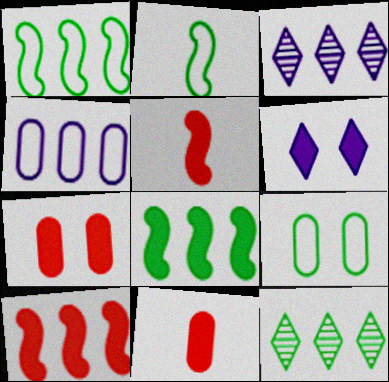[[2, 3, 7], 
[3, 5, 9], 
[4, 10, 12], 
[6, 8, 11]]